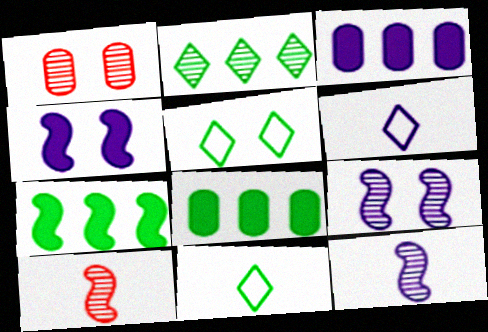[[1, 2, 12], 
[1, 4, 5], 
[1, 6, 7], 
[3, 5, 10], 
[3, 6, 9]]